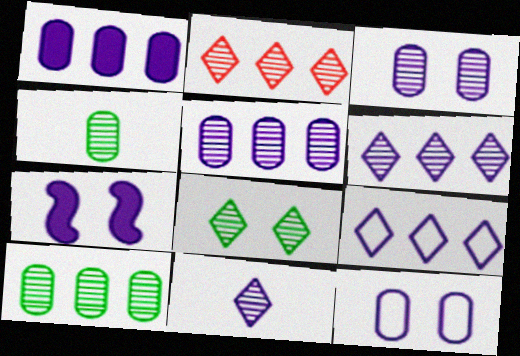[[2, 8, 11]]